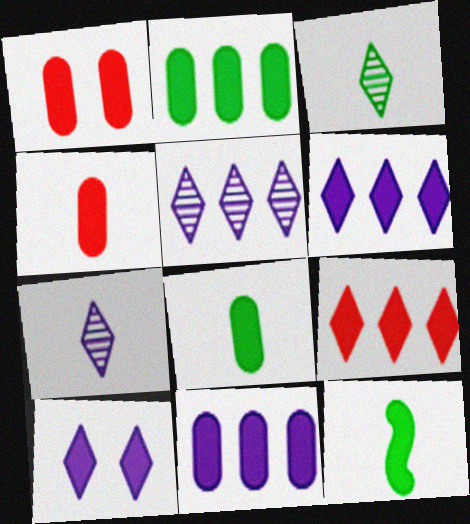[[1, 6, 12], 
[1, 8, 11]]